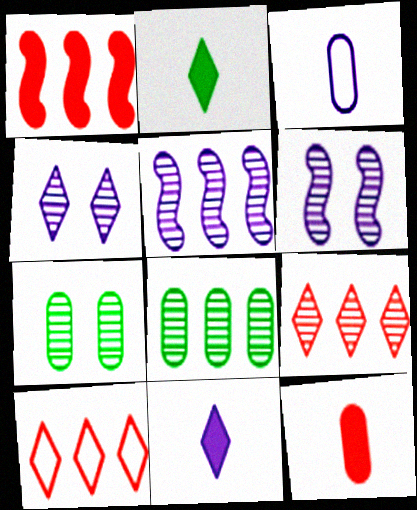[[2, 4, 10], 
[5, 8, 9]]